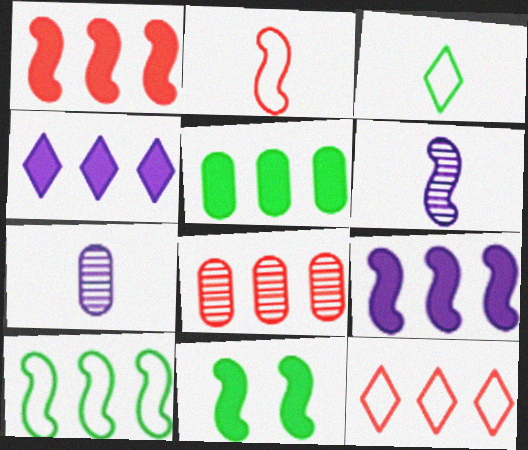[[1, 4, 5], 
[1, 8, 12], 
[4, 8, 10], 
[7, 11, 12]]